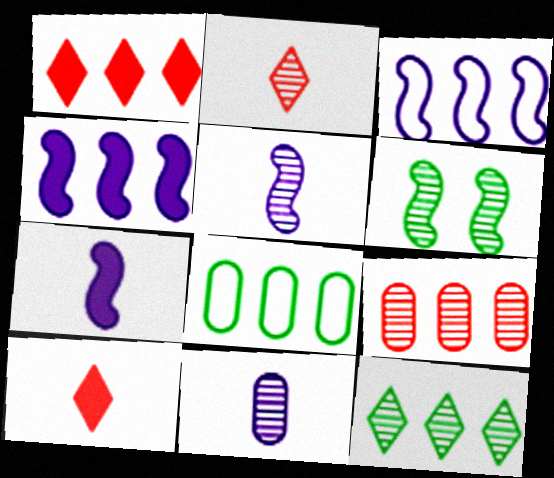[]